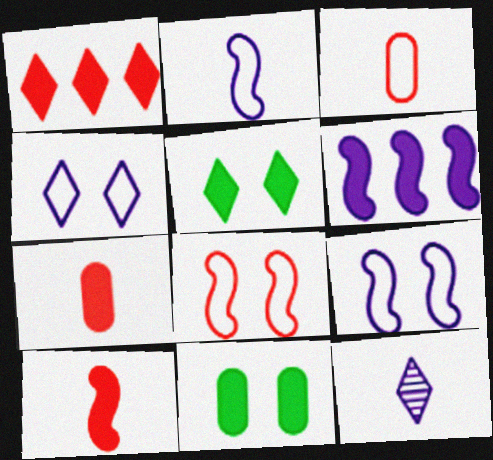[[5, 6, 7]]